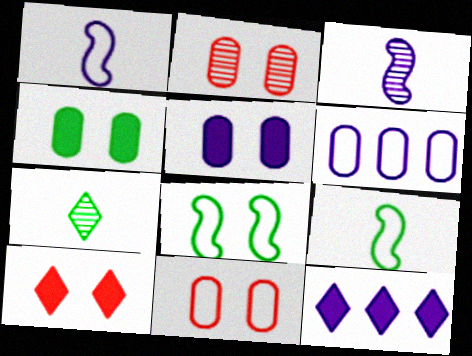[[2, 9, 12]]